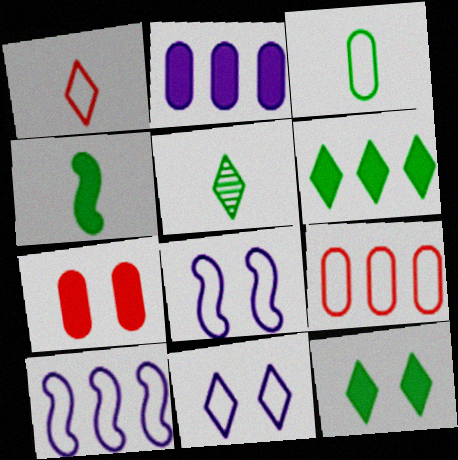[[3, 4, 5], 
[5, 7, 10]]